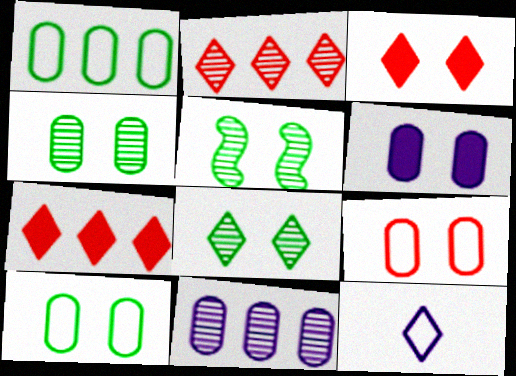[[4, 5, 8], 
[4, 6, 9], 
[7, 8, 12]]